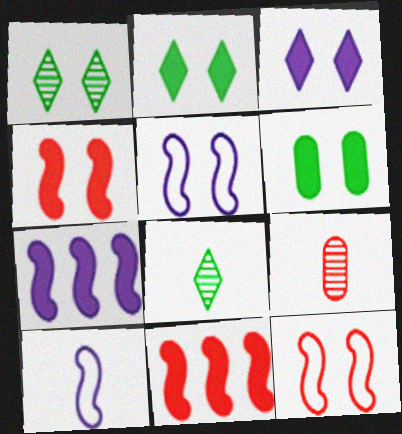[[3, 4, 6]]